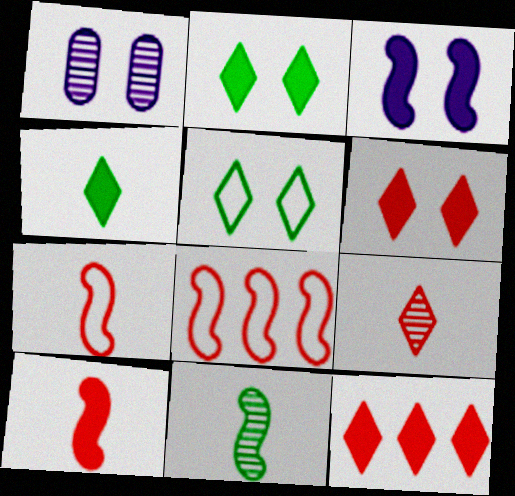[[1, 4, 8], 
[3, 8, 11]]